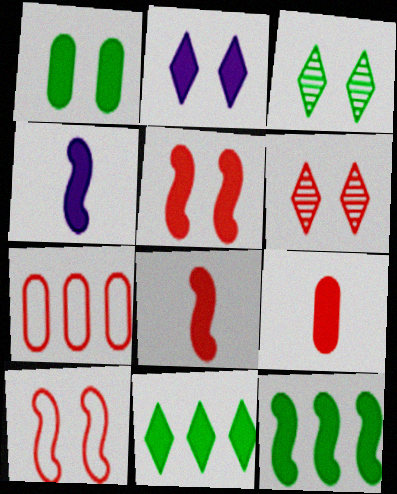[[1, 2, 5], 
[2, 9, 12], 
[3, 4, 7], 
[4, 5, 12], 
[6, 7, 8]]